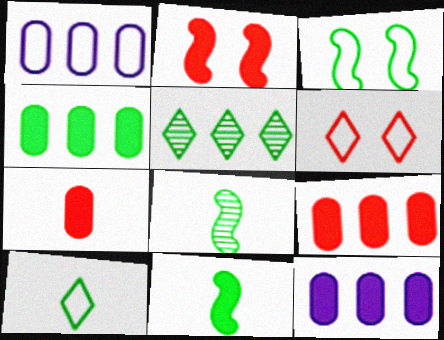[[4, 9, 12], 
[6, 8, 12]]